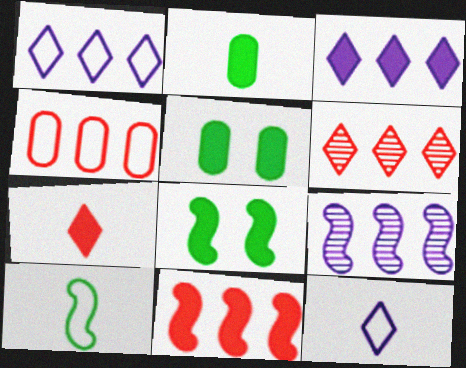[[4, 6, 11]]